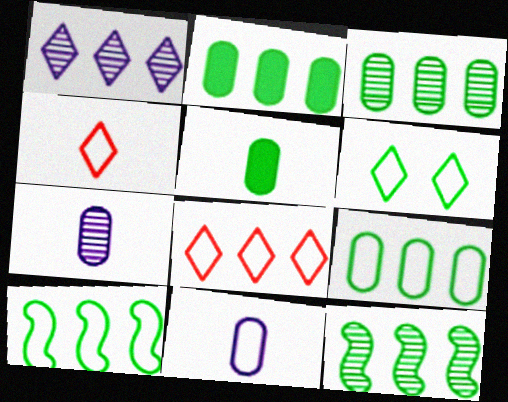[[2, 3, 9], 
[5, 6, 12]]